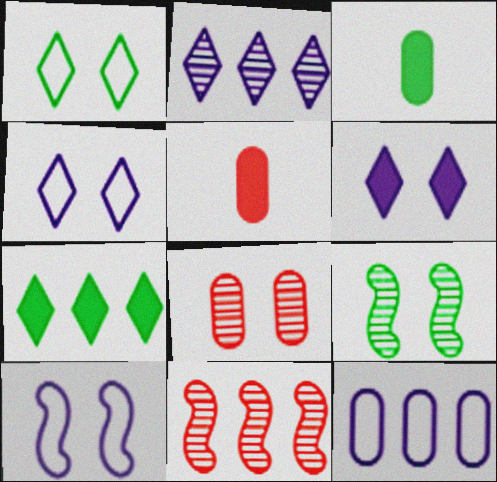[[3, 4, 11], 
[3, 8, 12], 
[7, 11, 12]]